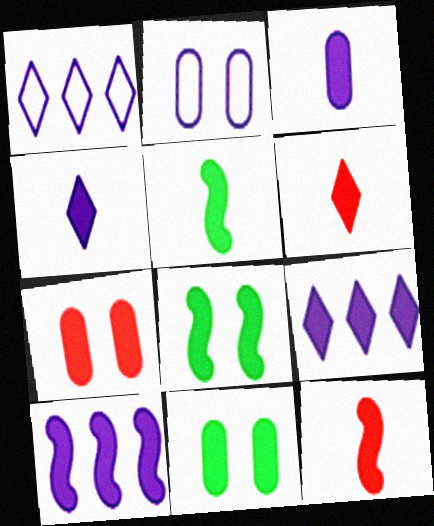[[3, 5, 6], 
[5, 7, 9], 
[6, 10, 11], 
[8, 10, 12], 
[9, 11, 12]]